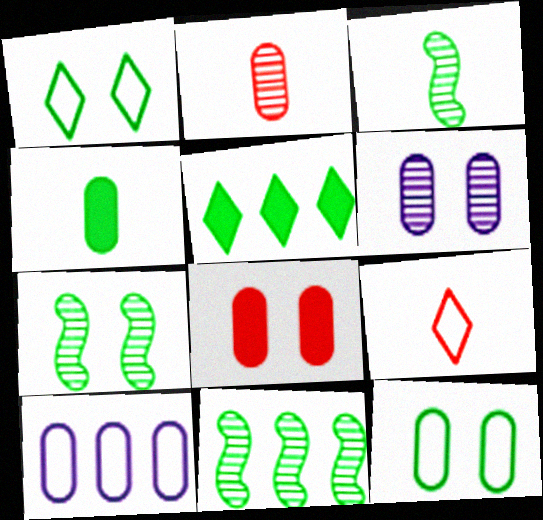[[1, 4, 11], 
[3, 5, 12], 
[3, 7, 11], 
[6, 8, 12]]